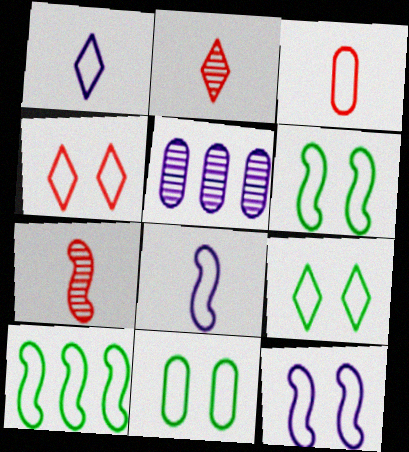[[4, 11, 12], 
[6, 9, 11]]